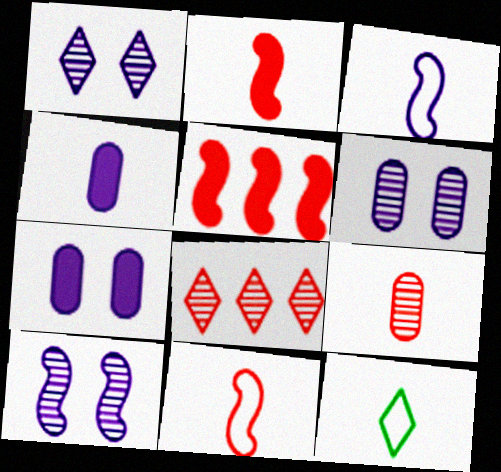[[1, 6, 10], 
[5, 6, 12]]